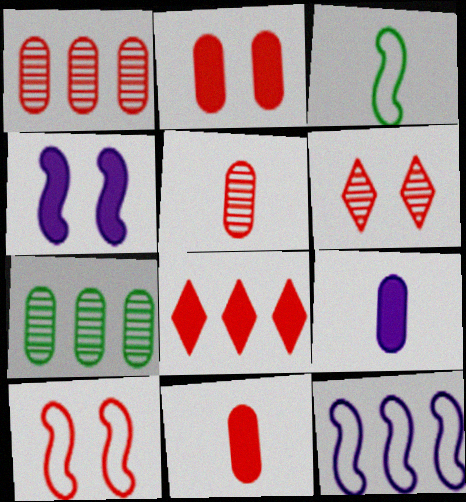[[2, 6, 10], 
[3, 10, 12], 
[5, 8, 10], 
[7, 8, 12]]